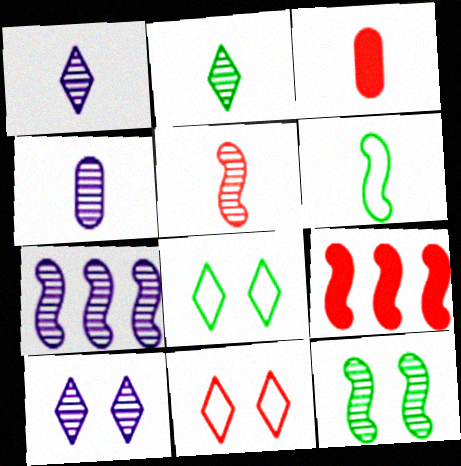[[1, 3, 6], 
[2, 4, 5], 
[3, 7, 8], 
[4, 7, 10], 
[4, 8, 9], 
[5, 7, 12]]